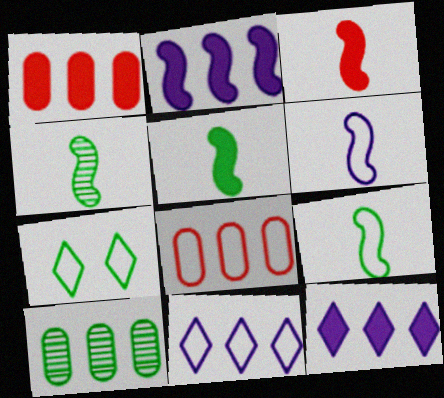[[3, 4, 6], 
[4, 5, 9], 
[5, 7, 10], 
[6, 7, 8]]